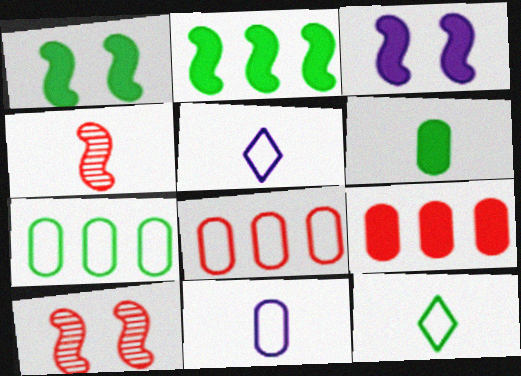[[4, 5, 6]]